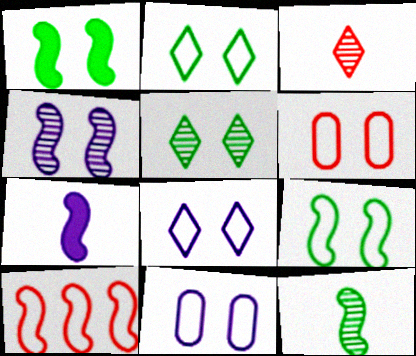[[6, 8, 9]]